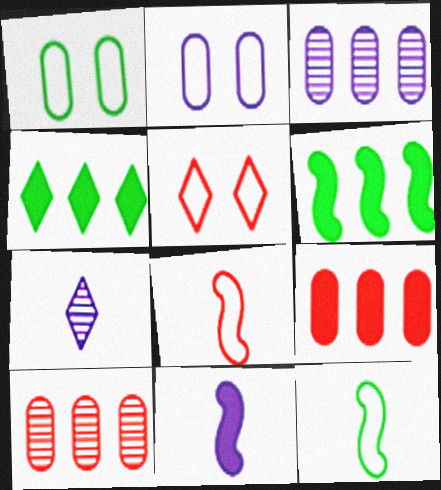[[4, 5, 7]]